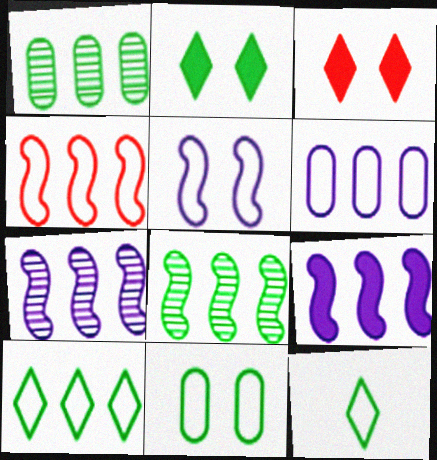[[4, 6, 10], 
[4, 8, 9]]